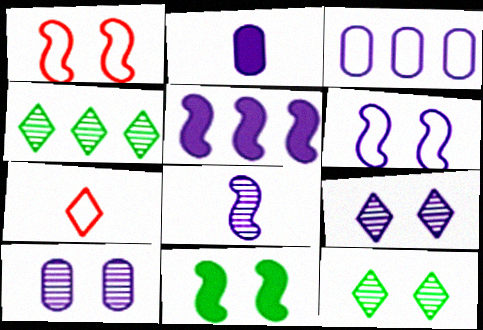[[1, 2, 4], 
[2, 3, 10], 
[5, 6, 8]]